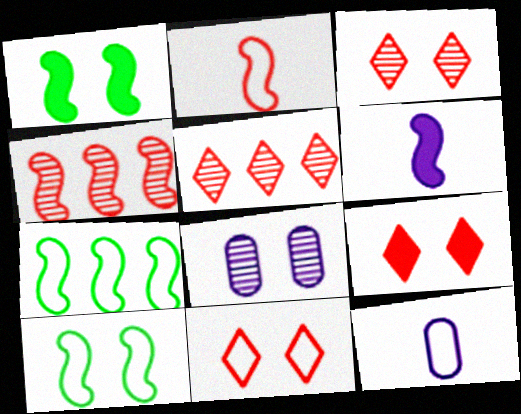[[1, 5, 12], 
[1, 8, 11], 
[3, 9, 11], 
[4, 6, 10], 
[7, 11, 12], 
[8, 9, 10]]